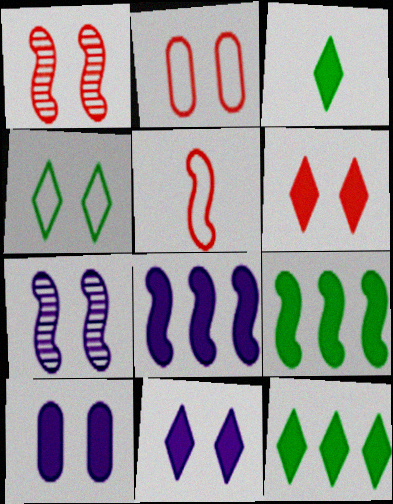[[1, 2, 6], 
[1, 4, 10], 
[5, 7, 9]]